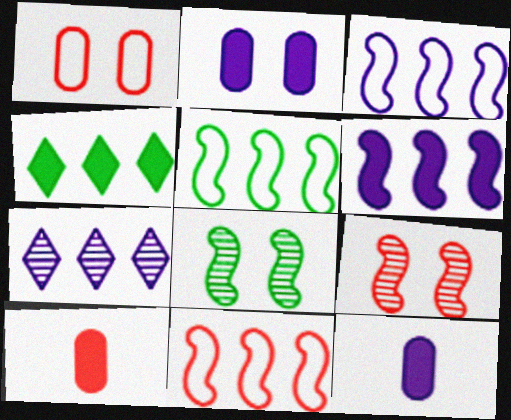[[3, 5, 11]]